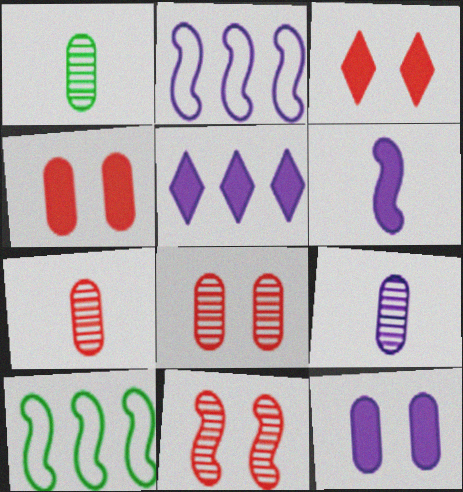[[1, 2, 3], 
[1, 7, 9], 
[3, 9, 10], 
[5, 6, 12], 
[6, 10, 11]]